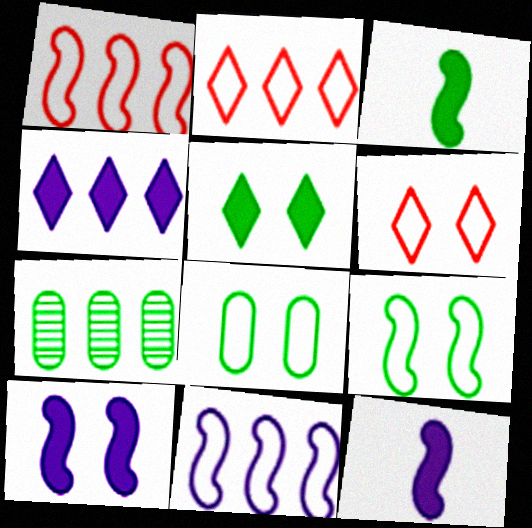[[1, 4, 7], 
[6, 7, 12]]